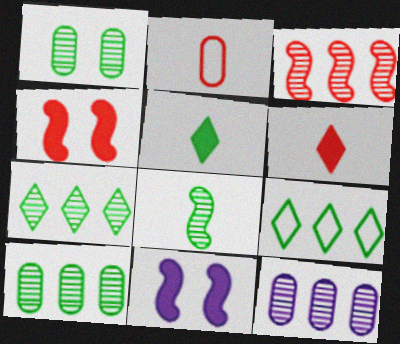[[1, 7, 8], 
[2, 7, 11], 
[3, 7, 12]]